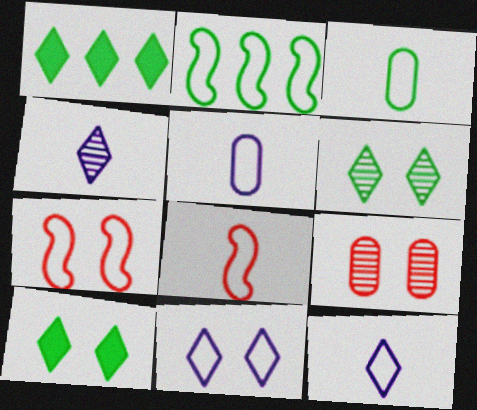[[3, 8, 12]]